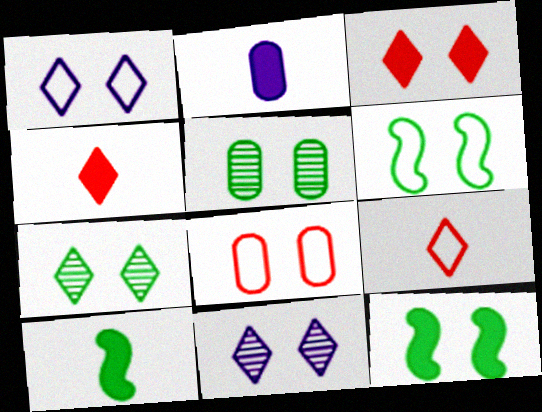[[1, 3, 7], 
[1, 6, 8], 
[2, 4, 10], 
[8, 11, 12]]